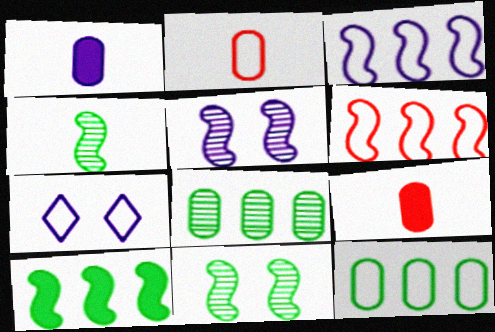[]